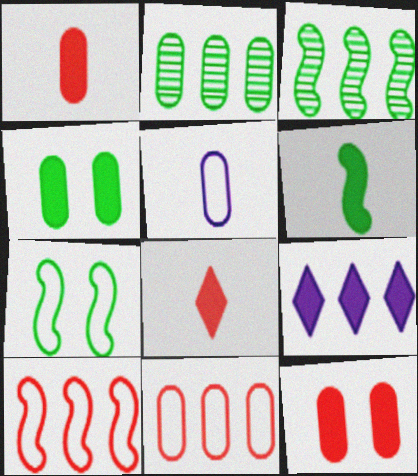[[2, 5, 12], 
[2, 9, 10], 
[3, 6, 7], 
[3, 9, 11], 
[6, 9, 12]]